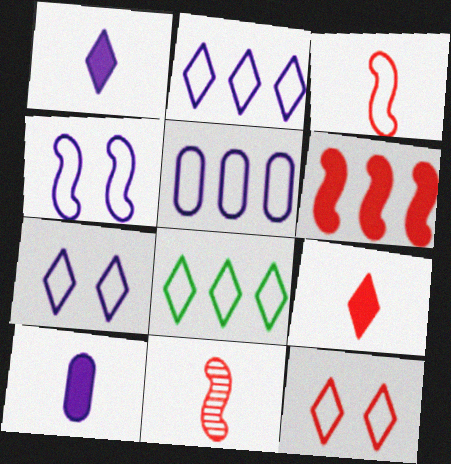[]